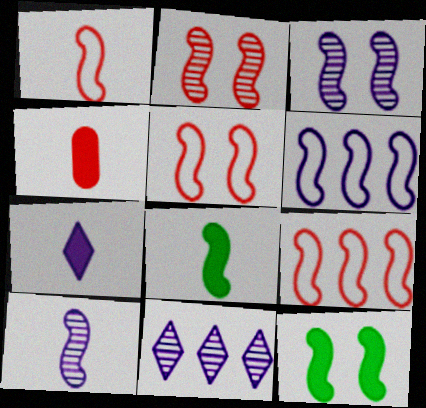[[1, 5, 9], 
[1, 8, 10], 
[2, 6, 8], 
[3, 5, 12], 
[3, 8, 9], 
[4, 7, 8], 
[9, 10, 12]]